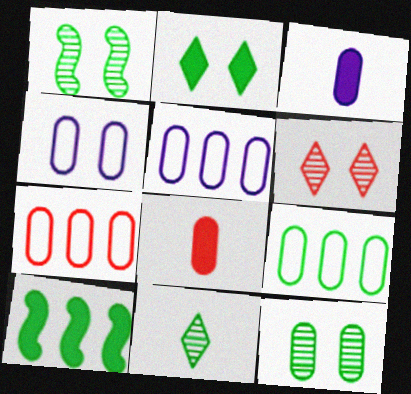[[3, 7, 12], 
[5, 7, 9], 
[5, 8, 12]]